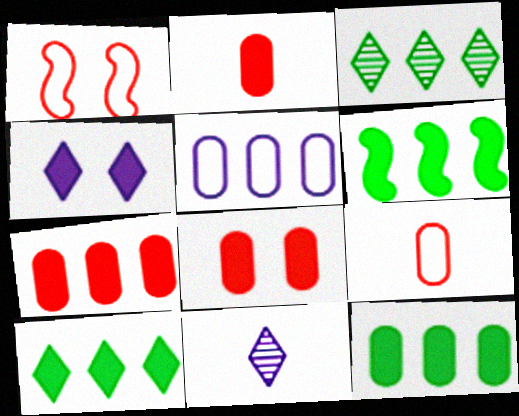[[1, 11, 12], 
[2, 4, 6], 
[2, 7, 8], 
[6, 10, 12]]